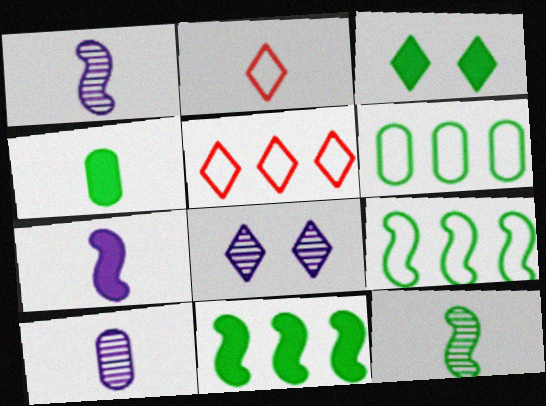[[1, 2, 4], 
[3, 4, 11], 
[3, 6, 12]]